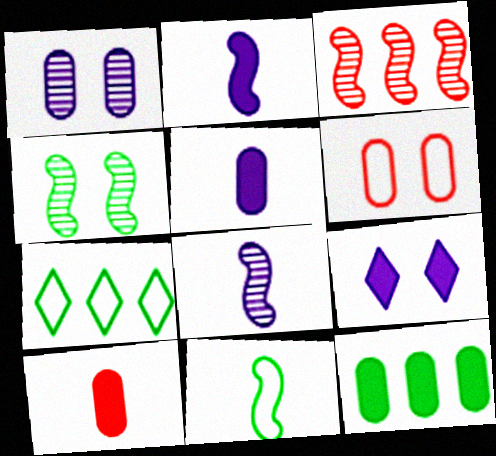[[3, 4, 8], 
[4, 6, 9]]